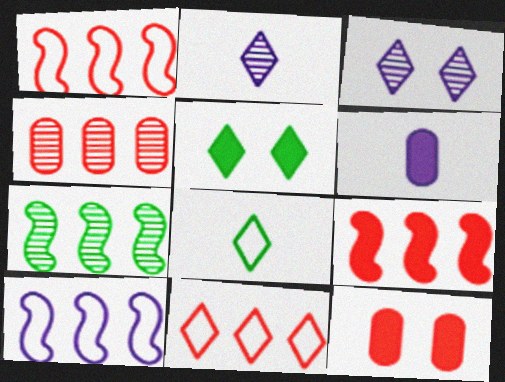[[2, 5, 11], 
[3, 6, 10], 
[4, 9, 11], 
[5, 6, 9], 
[7, 9, 10]]